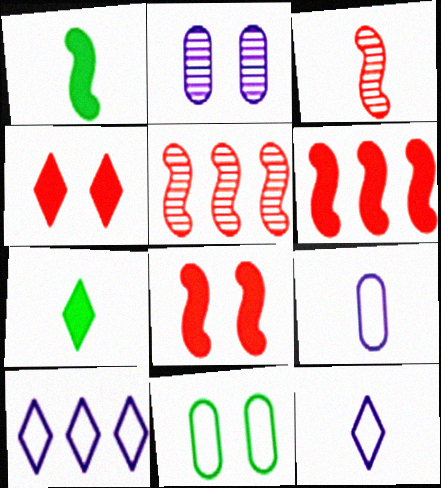[[3, 7, 9]]